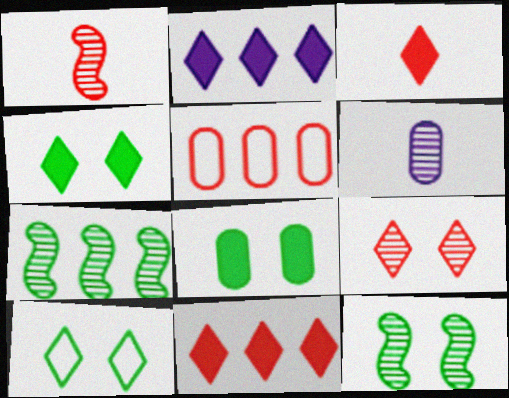[[2, 3, 4], 
[2, 5, 7], 
[5, 6, 8], 
[6, 7, 9], 
[8, 10, 12]]